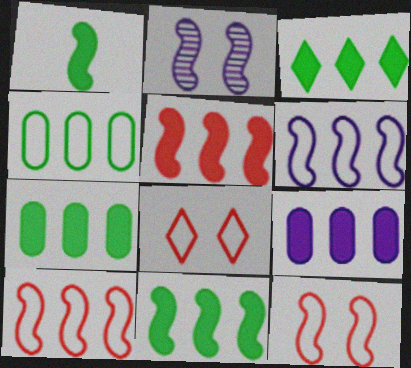[[1, 2, 10], 
[3, 5, 9], 
[3, 7, 11]]